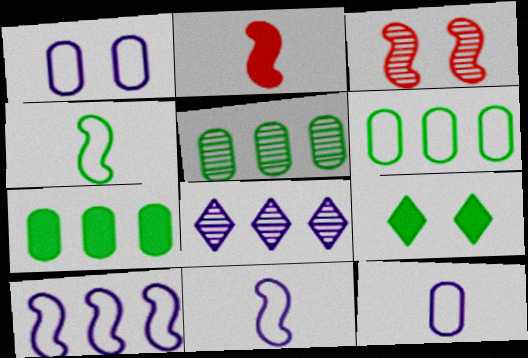[[1, 3, 9], 
[4, 5, 9], 
[5, 6, 7]]